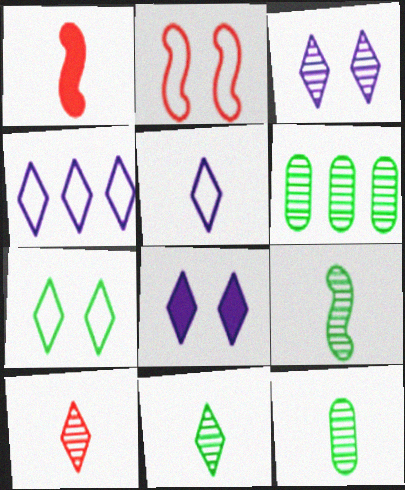[[1, 5, 12], 
[9, 11, 12]]